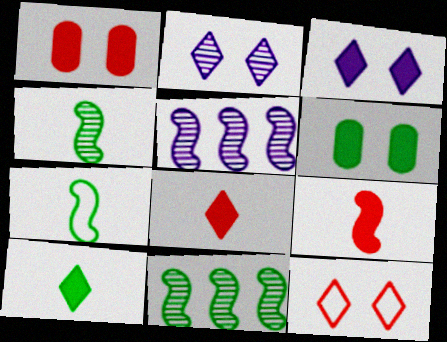[]